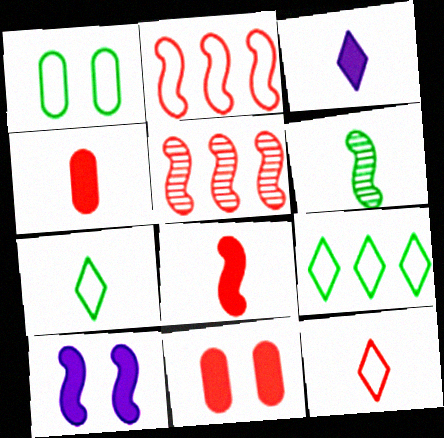[[1, 3, 5], 
[2, 6, 10], 
[5, 11, 12]]